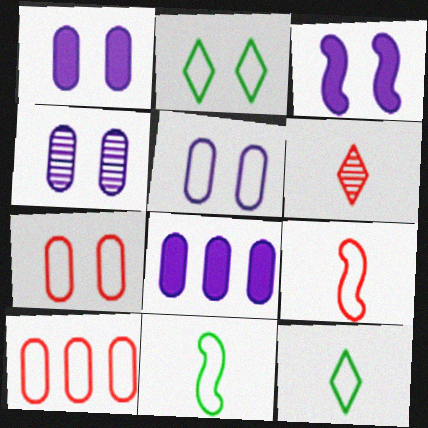[[1, 4, 5]]